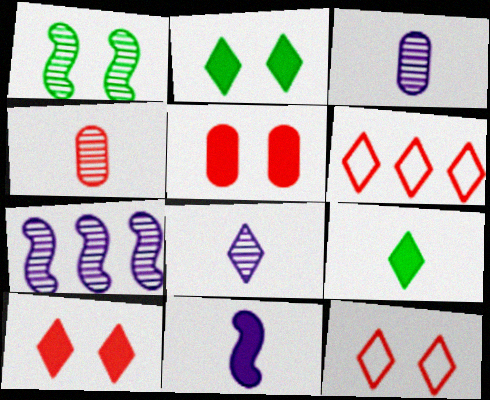[[2, 6, 8]]